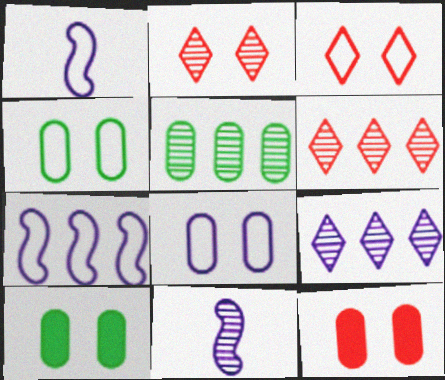[[1, 6, 10], 
[2, 5, 11]]